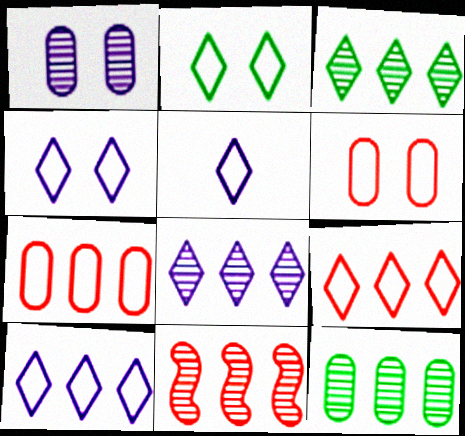[[2, 5, 9], 
[4, 5, 10], 
[8, 11, 12]]